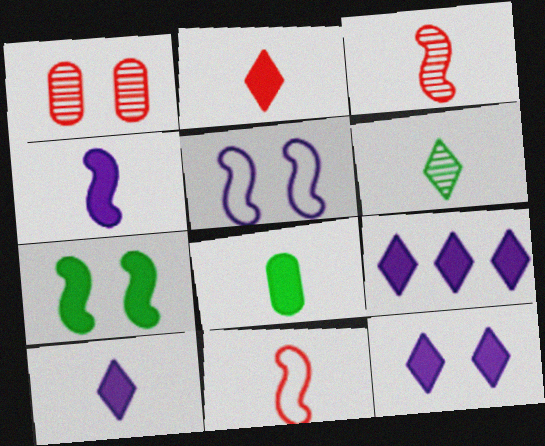[[2, 4, 8], 
[9, 10, 12]]